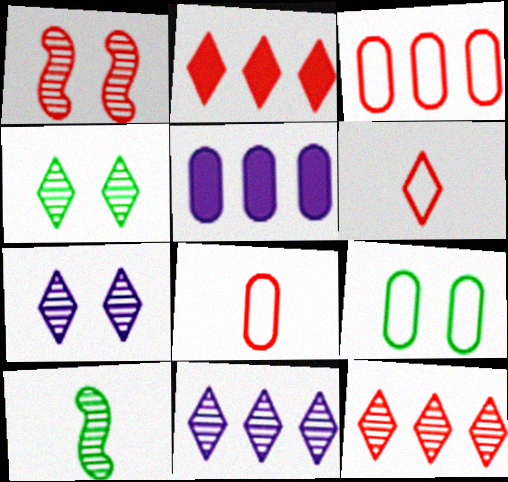[[1, 2, 8]]